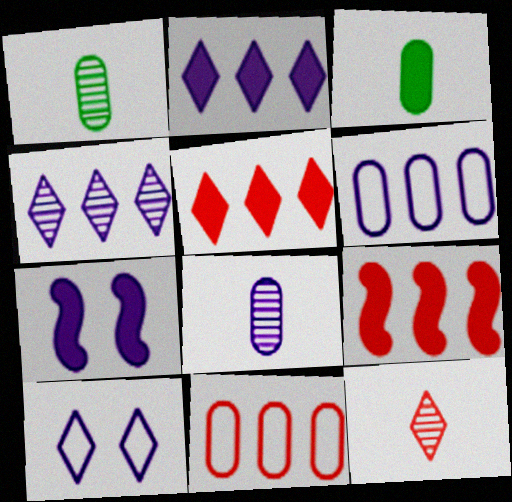[[1, 9, 10], 
[3, 5, 7]]